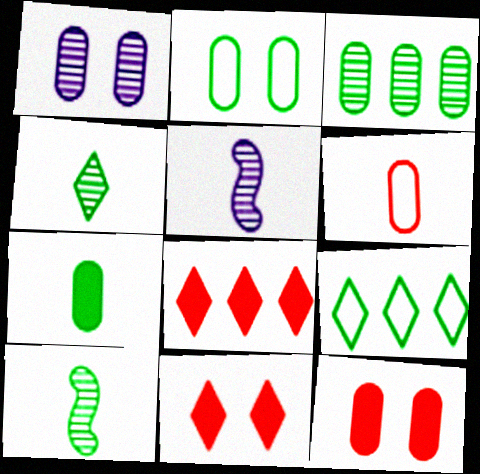[[1, 2, 12], 
[2, 3, 7], 
[2, 5, 8], 
[5, 9, 12]]